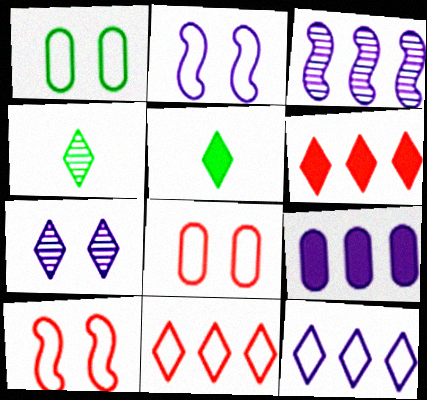[[3, 5, 8], 
[3, 9, 12], 
[4, 9, 10], 
[5, 7, 11]]